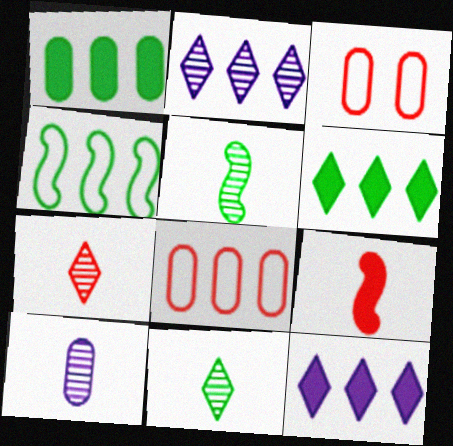[[1, 3, 10], 
[3, 5, 12], 
[5, 7, 10]]